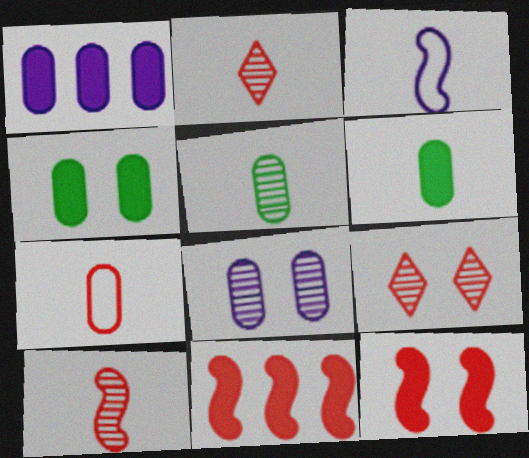[[2, 3, 6], 
[7, 9, 11]]